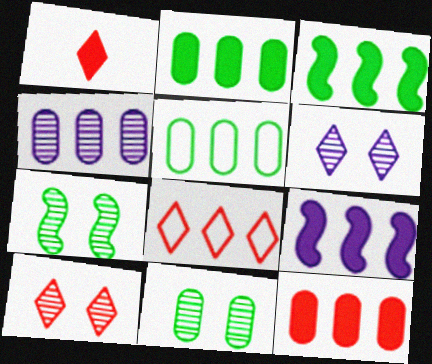[[1, 8, 10], 
[3, 4, 8], 
[4, 5, 12]]